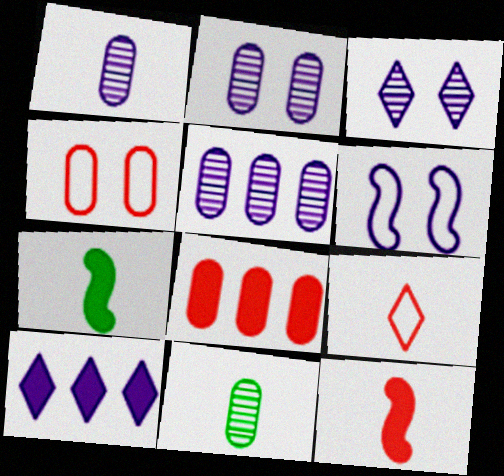[[1, 2, 5], 
[1, 6, 10], 
[1, 7, 9]]